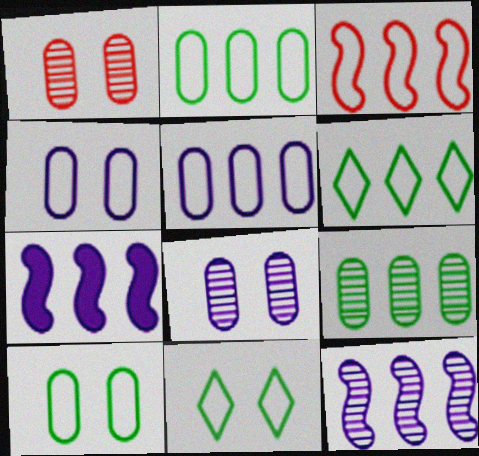[[3, 5, 6]]